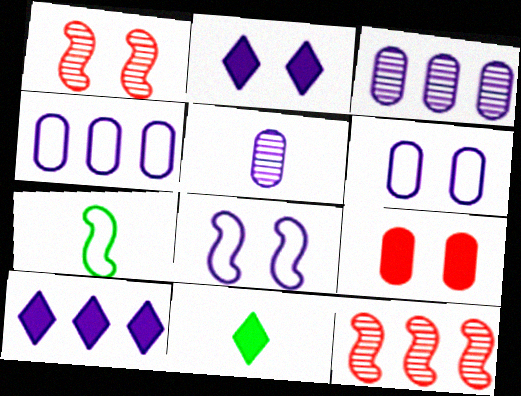[[1, 4, 11], 
[5, 8, 10], 
[6, 11, 12]]